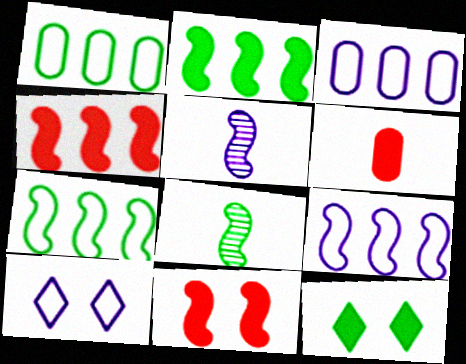[[1, 8, 12], 
[5, 7, 11], 
[8, 9, 11]]